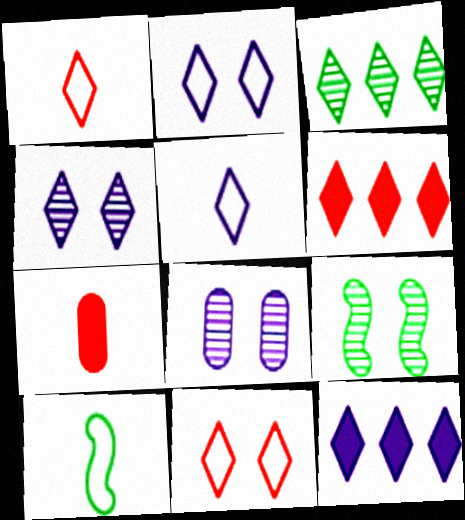[[4, 5, 12], 
[6, 8, 10]]